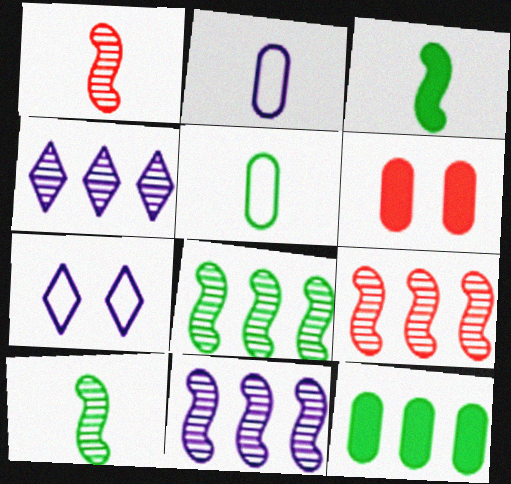[[1, 7, 12], 
[8, 9, 11]]